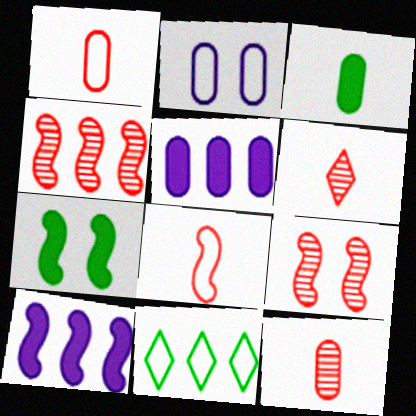[[2, 8, 11], 
[4, 5, 11]]